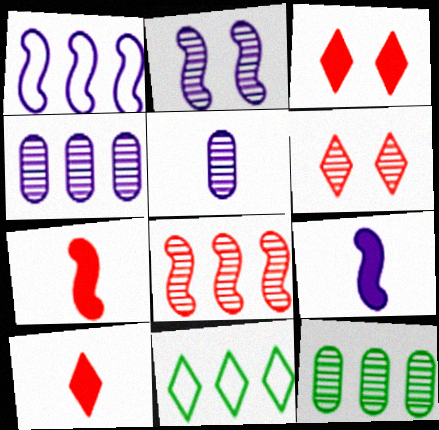[[1, 2, 9]]